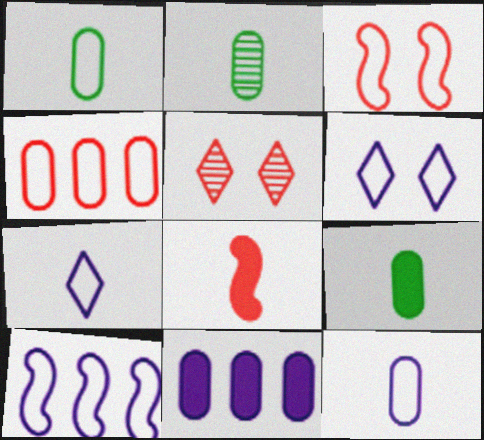[[1, 2, 9], 
[2, 7, 8], 
[4, 5, 8], 
[5, 9, 10], 
[6, 10, 12]]